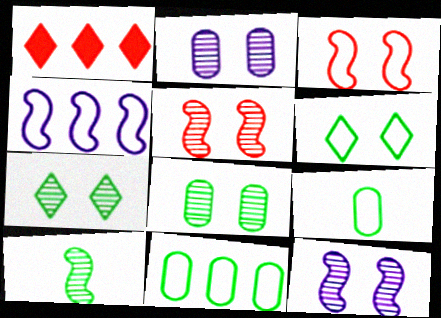[[1, 9, 12], 
[2, 5, 7]]